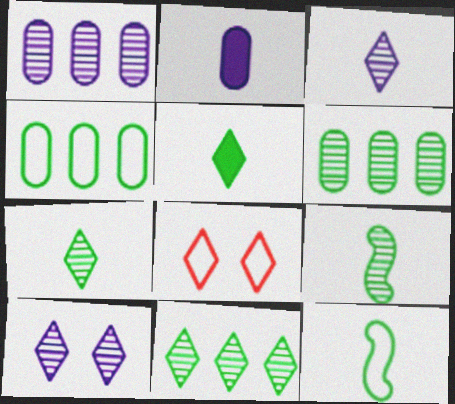[]